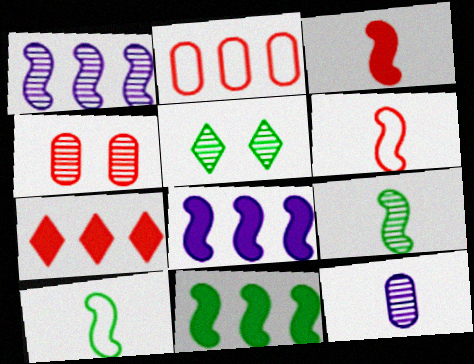[[4, 6, 7]]